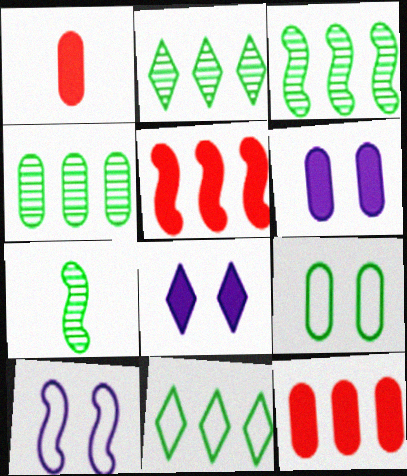[[1, 2, 10], 
[2, 3, 4], 
[5, 7, 10]]